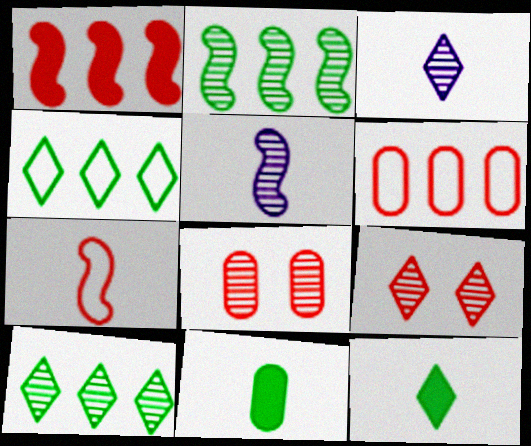[[2, 3, 8], 
[3, 7, 11], 
[3, 9, 10], 
[5, 8, 10]]